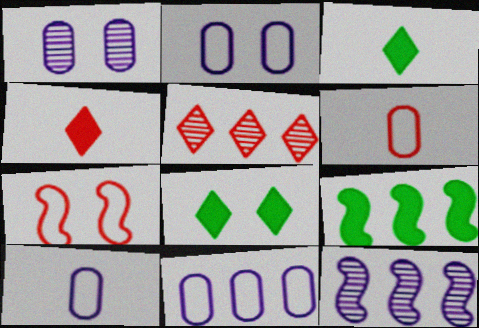[[1, 7, 8], 
[2, 10, 11], 
[5, 9, 11], 
[6, 8, 12]]